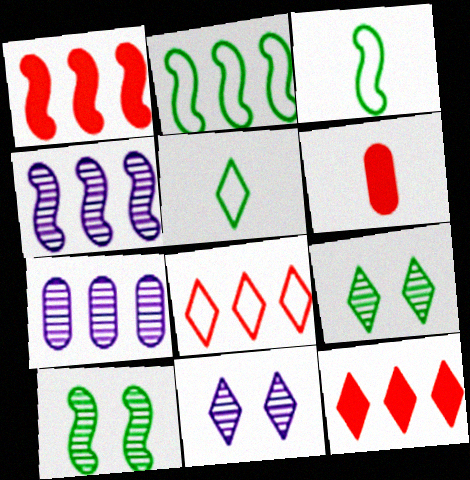[[1, 2, 4], 
[2, 6, 11], 
[2, 7, 12], 
[5, 11, 12]]